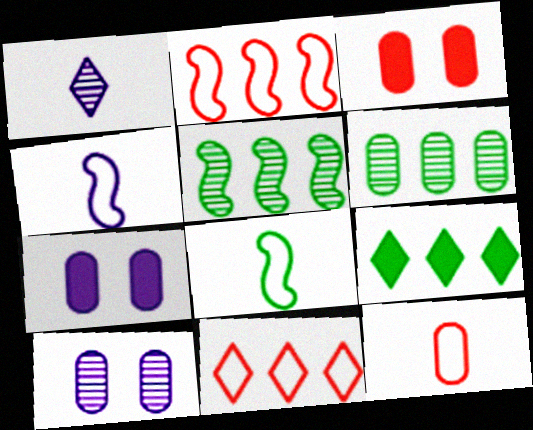[[6, 7, 12]]